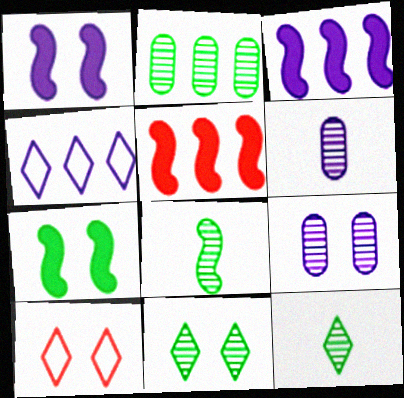[[1, 4, 6], 
[2, 4, 5], 
[2, 8, 11], 
[7, 9, 10]]